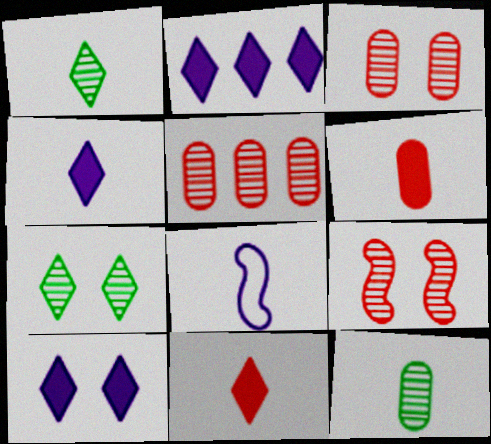[[1, 6, 8], 
[2, 4, 10], 
[8, 11, 12]]